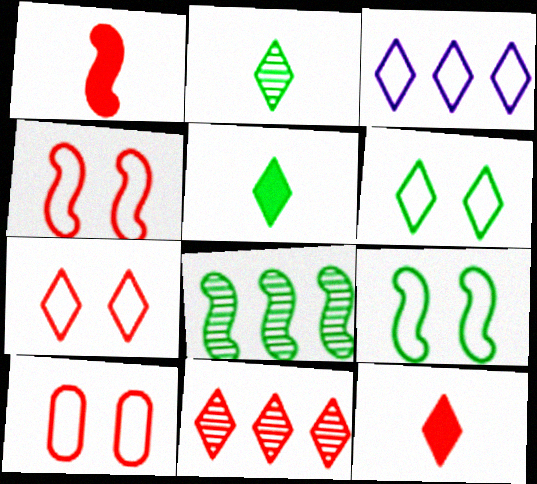[[1, 10, 11], 
[4, 7, 10], 
[7, 11, 12]]